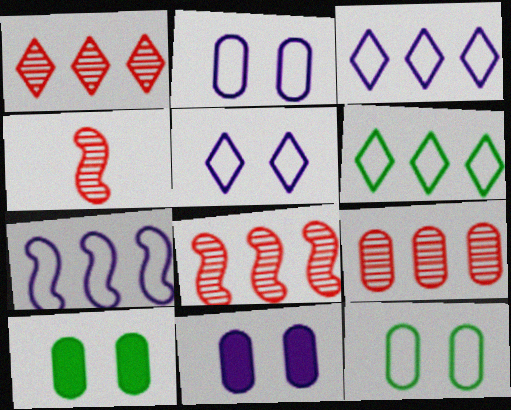[[1, 8, 9], 
[3, 4, 10], 
[4, 6, 11]]